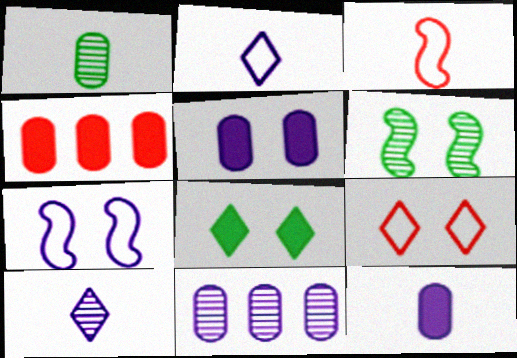[[2, 4, 6], 
[3, 8, 11], 
[5, 6, 9]]